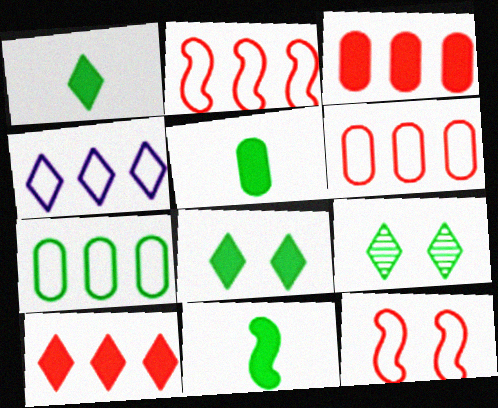[[1, 5, 11], 
[2, 4, 7], 
[7, 9, 11]]